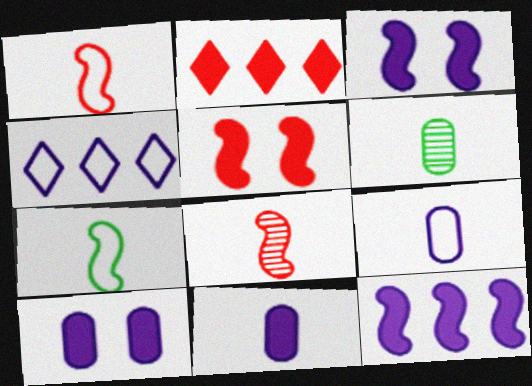[[4, 5, 6]]